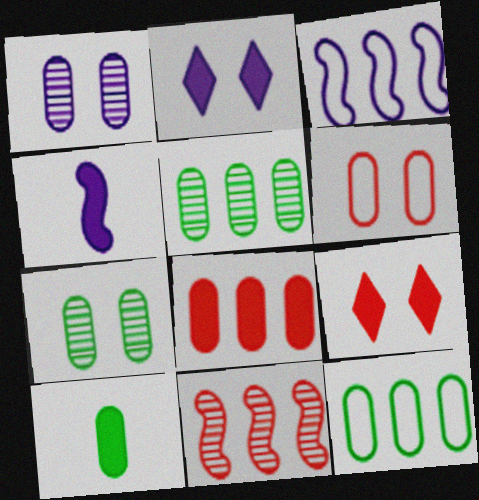[[7, 10, 12]]